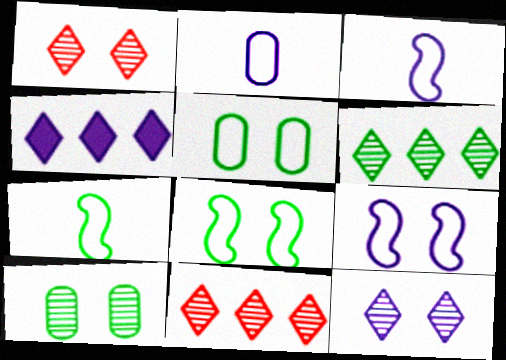[]